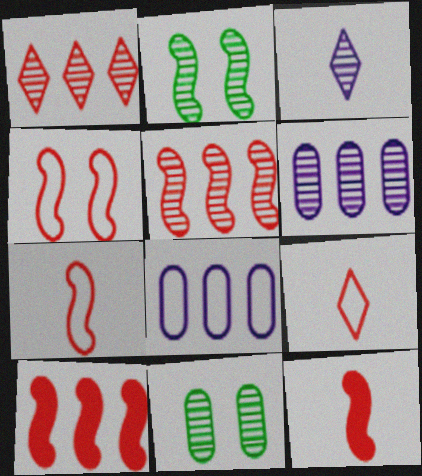[[3, 5, 11], 
[4, 5, 12]]